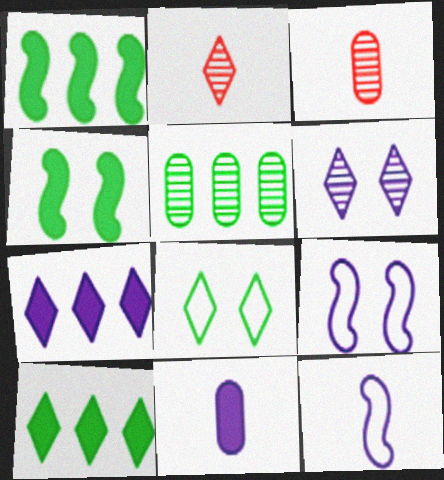[[2, 7, 8], 
[3, 9, 10]]